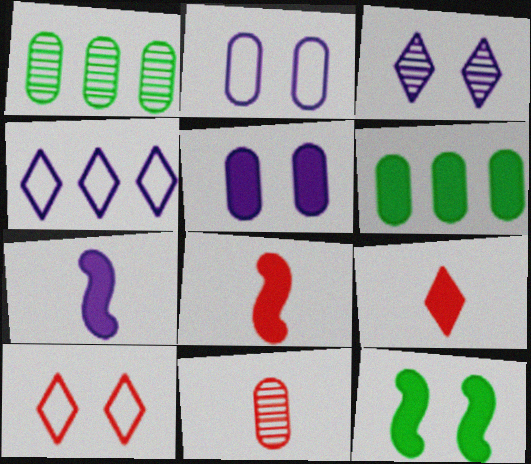[[1, 7, 10], 
[2, 6, 11], 
[4, 11, 12]]